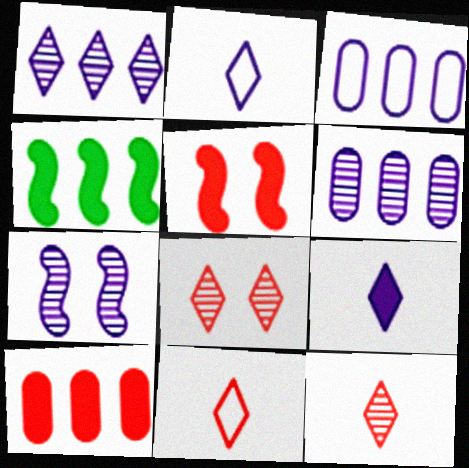[[3, 7, 9]]